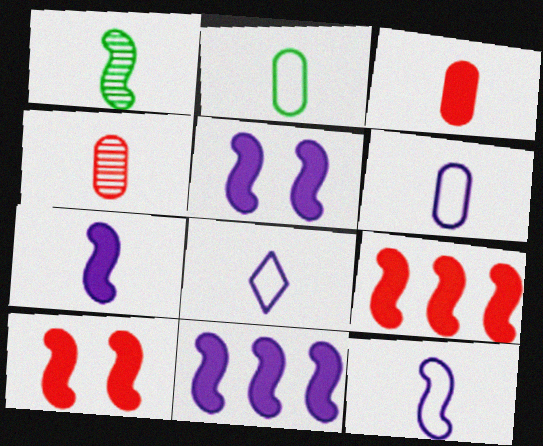[[1, 3, 8], 
[5, 7, 11], 
[6, 8, 12]]